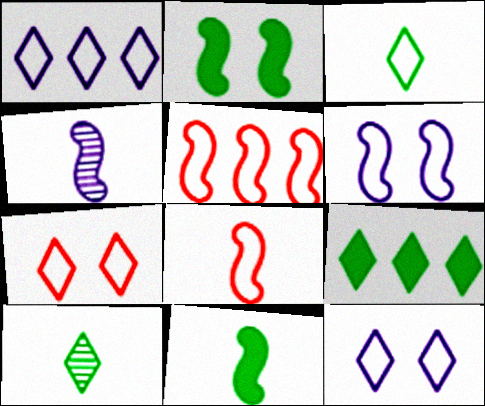[[1, 3, 7], 
[2, 4, 5], 
[4, 8, 11]]